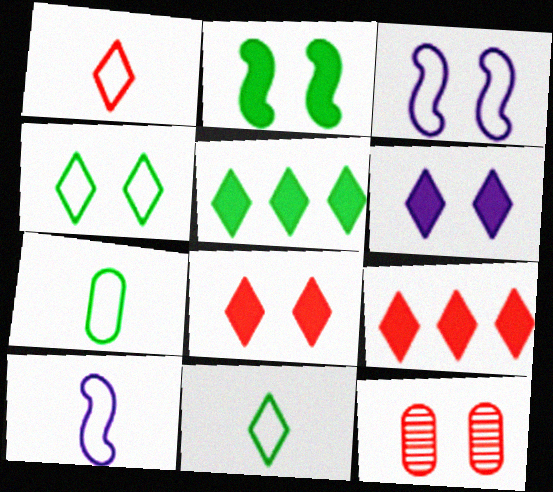[[1, 7, 10], 
[5, 10, 12]]